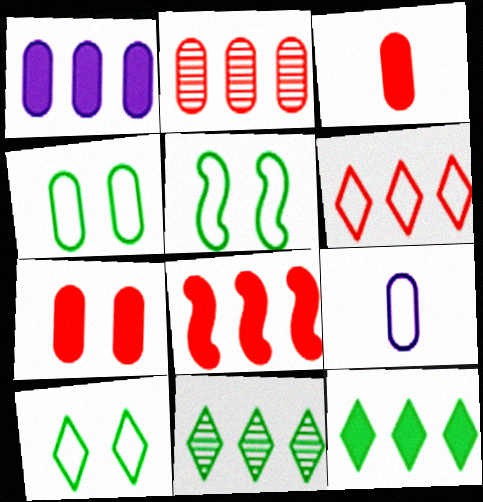[[1, 8, 12], 
[2, 6, 8], 
[4, 5, 10], 
[5, 6, 9]]